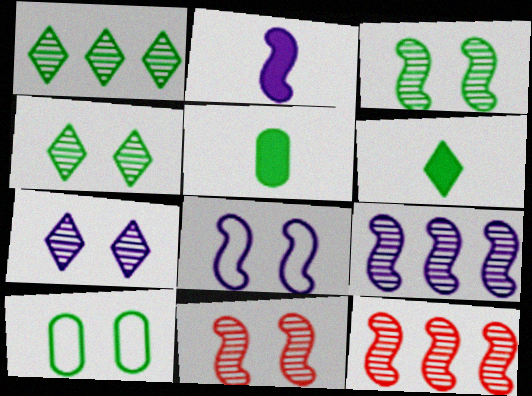[[2, 8, 9]]